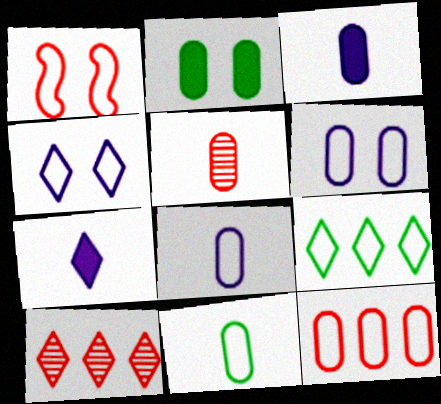[[1, 8, 9], 
[3, 5, 11], 
[6, 11, 12]]